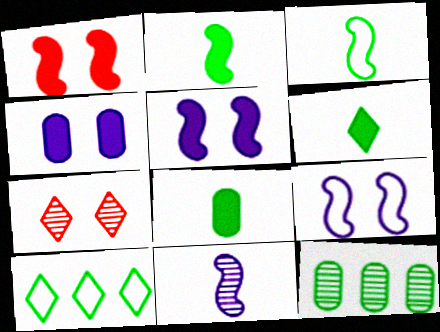[[2, 6, 8], 
[7, 11, 12]]